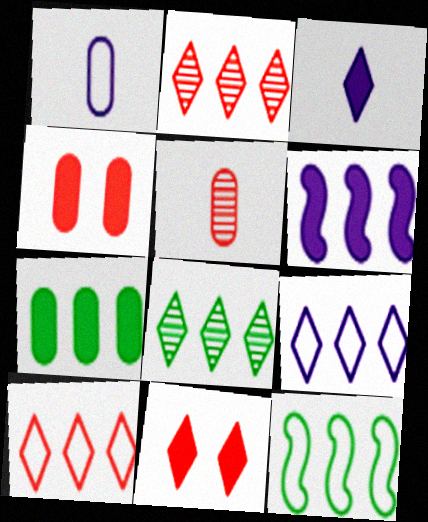[[7, 8, 12]]